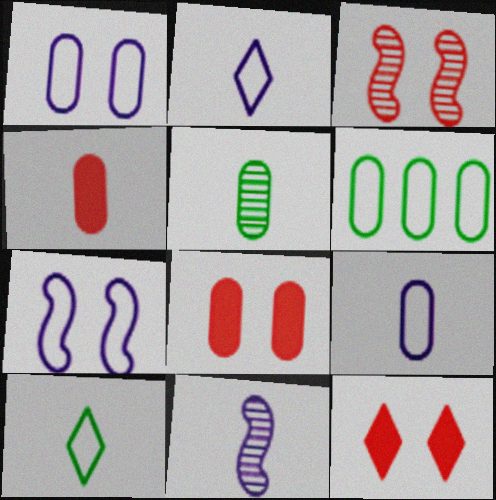[[4, 5, 9], 
[4, 10, 11], 
[6, 11, 12]]